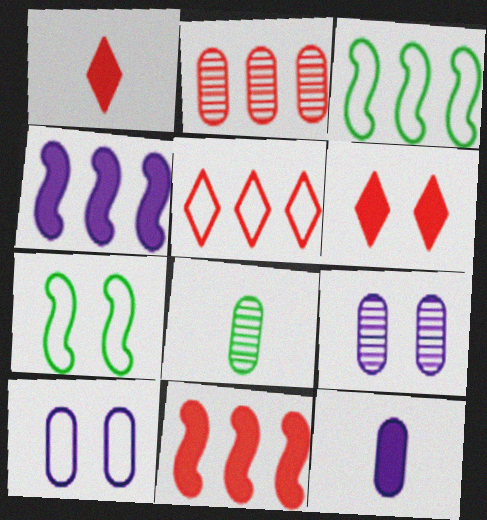[[1, 3, 9], 
[2, 5, 11], 
[2, 8, 9], 
[6, 7, 9]]